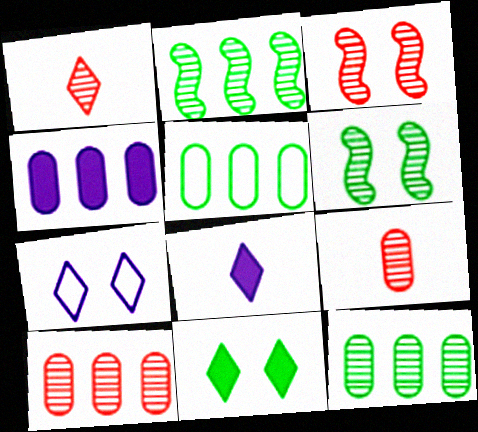[[1, 3, 10], 
[3, 5, 8], 
[4, 5, 10]]